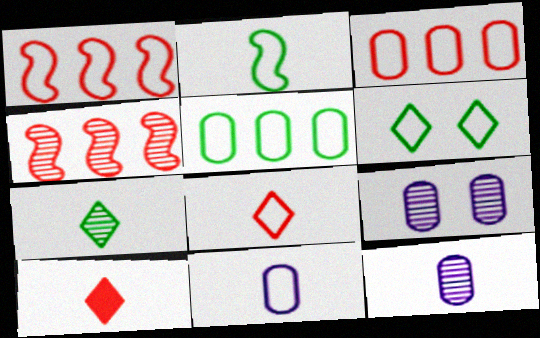[[1, 6, 11], 
[2, 5, 6], 
[2, 8, 11], 
[2, 10, 12], 
[4, 7, 9]]